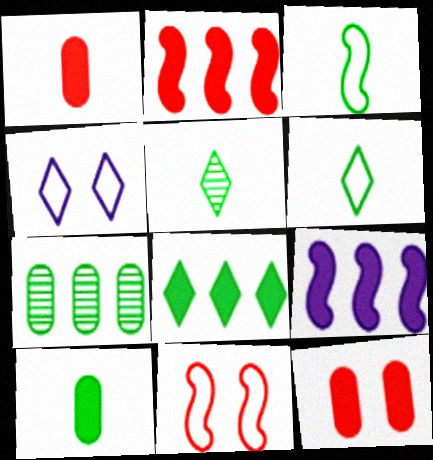[[3, 5, 10]]